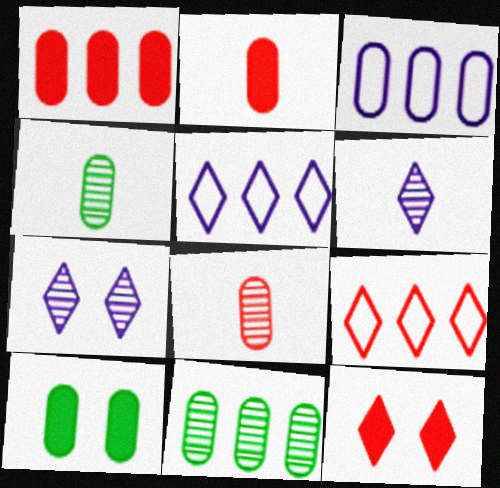[[1, 3, 11], 
[3, 8, 10]]